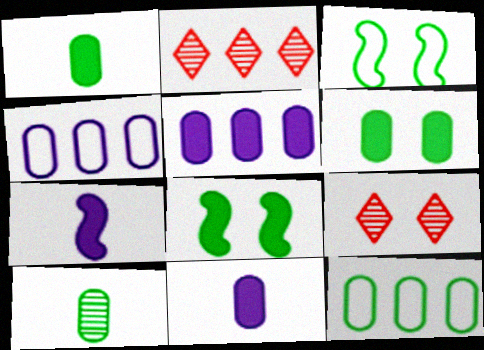[[2, 3, 11], 
[6, 10, 12], 
[7, 9, 12]]